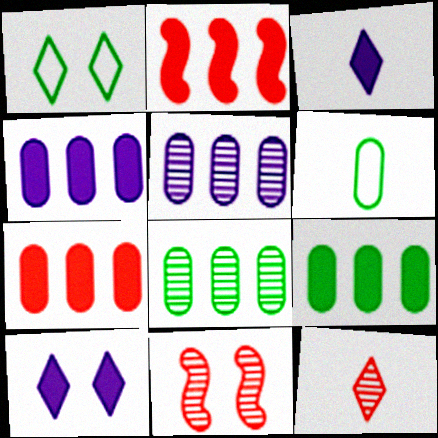[[4, 7, 9]]